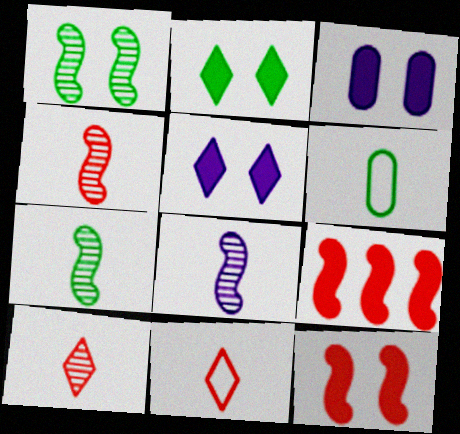[[2, 3, 12], 
[4, 7, 8]]